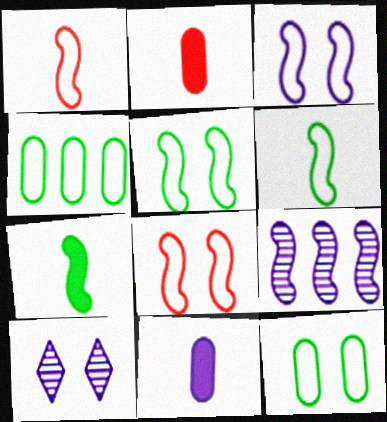[[3, 5, 8], 
[7, 8, 9]]